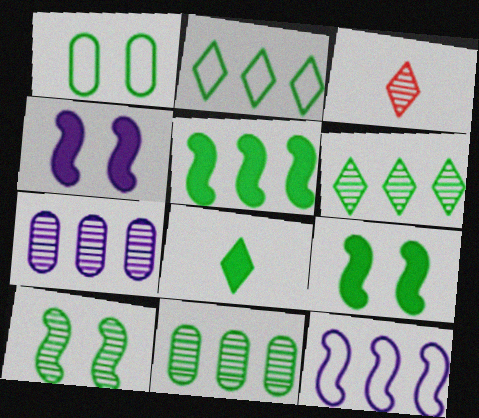[[2, 5, 11], 
[3, 7, 10]]